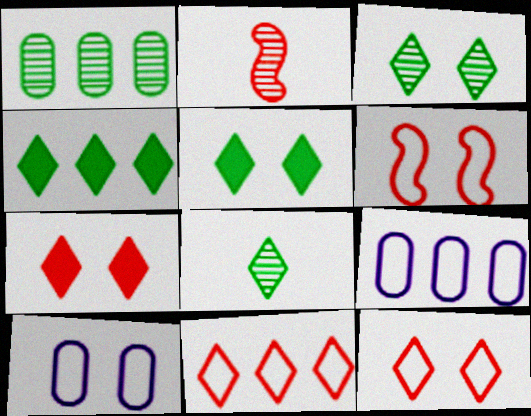[[2, 4, 10], 
[2, 5, 9]]